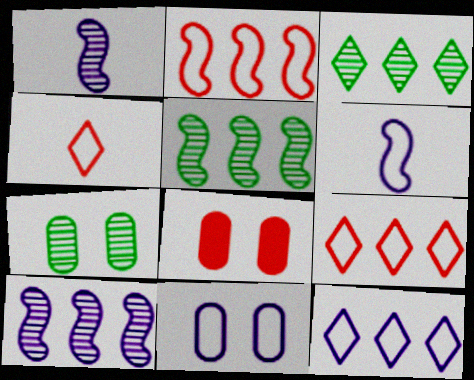[[3, 6, 8], 
[6, 11, 12], 
[7, 8, 11]]